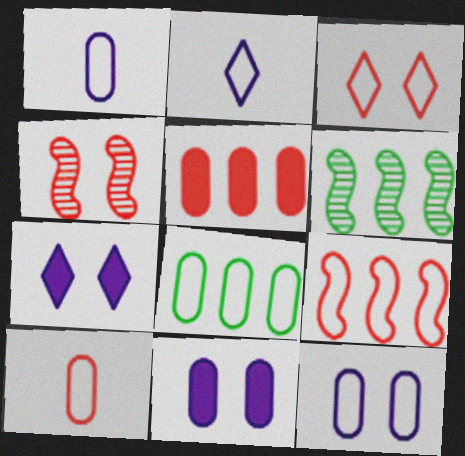[[3, 9, 10], 
[6, 7, 10], 
[8, 10, 12]]